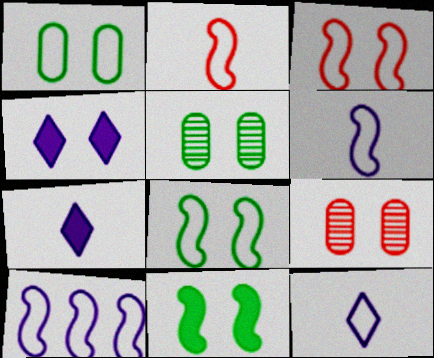[[2, 8, 10], 
[3, 4, 5], 
[4, 8, 9]]